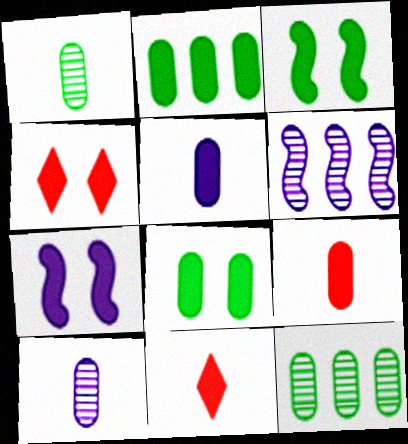[[2, 7, 11], 
[4, 7, 8]]